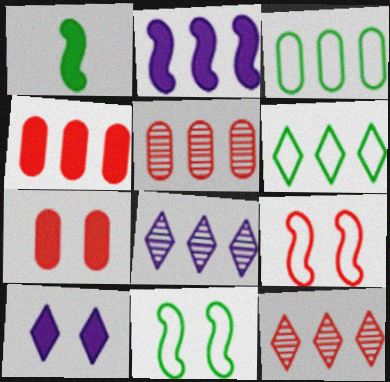[[1, 4, 10], 
[2, 3, 12], 
[2, 5, 6]]